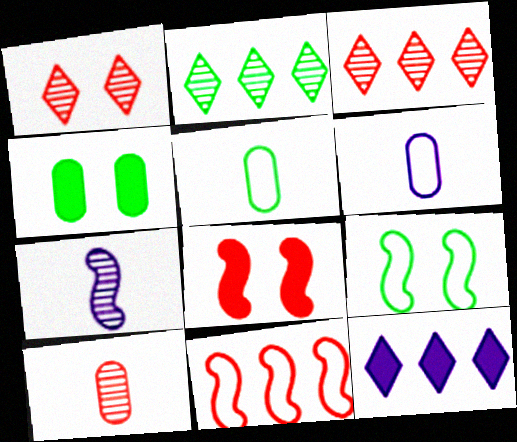[[2, 6, 8], 
[9, 10, 12]]